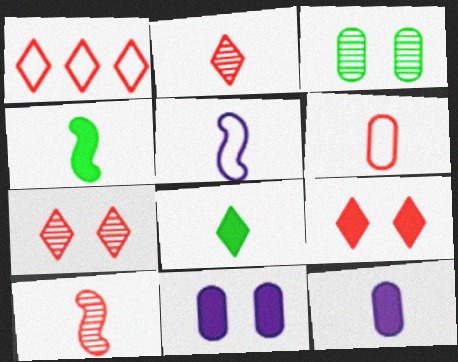[[1, 2, 9], 
[4, 5, 10]]